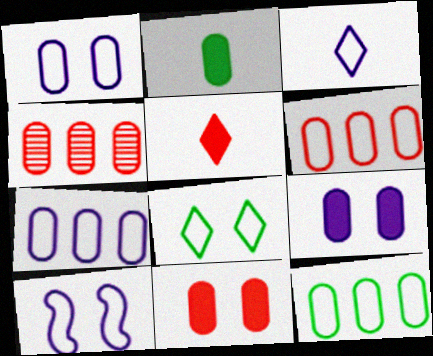[[1, 2, 4], 
[3, 7, 10], 
[6, 7, 12]]